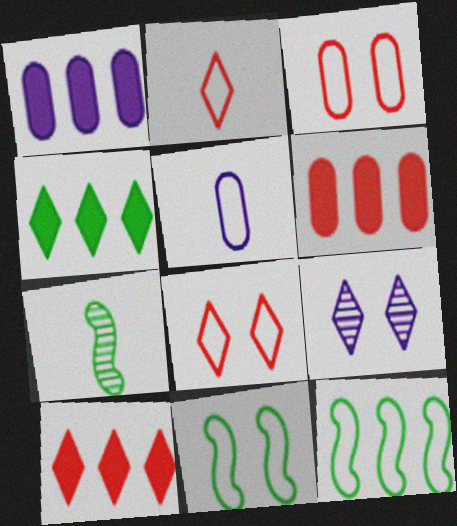[[1, 7, 8], 
[2, 4, 9], 
[5, 8, 12]]